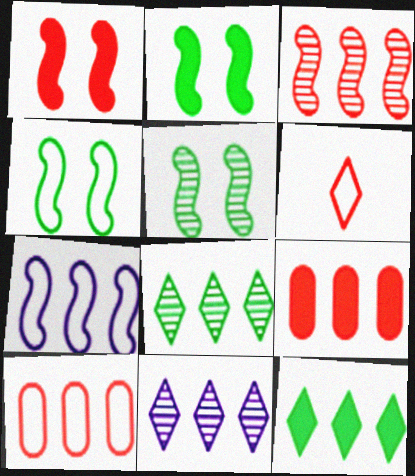[[2, 4, 5], 
[7, 8, 9]]